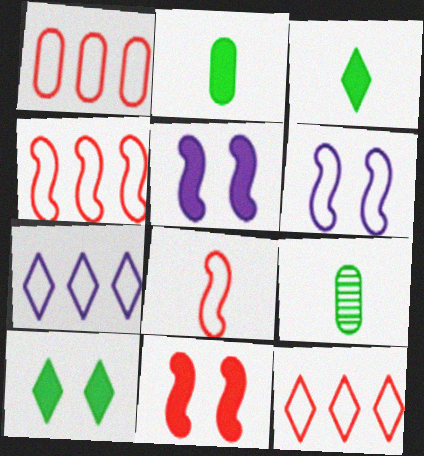[[1, 4, 12], 
[5, 9, 12], 
[7, 9, 11]]